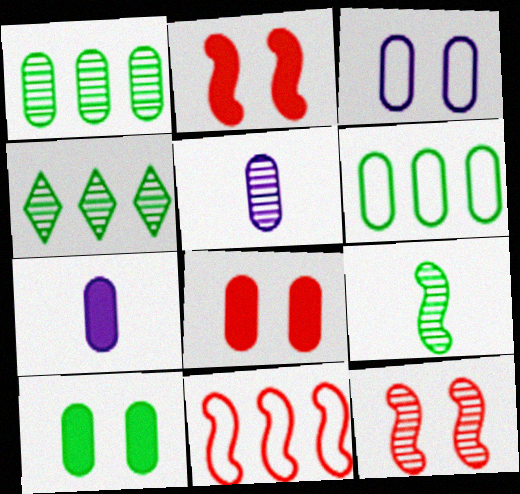[[4, 5, 12], 
[5, 6, 8]]